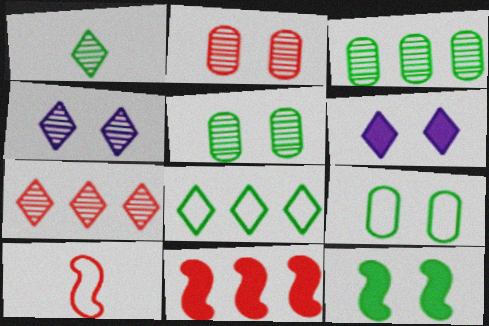[[1, 4, 7], 
[3, 6, 10]]